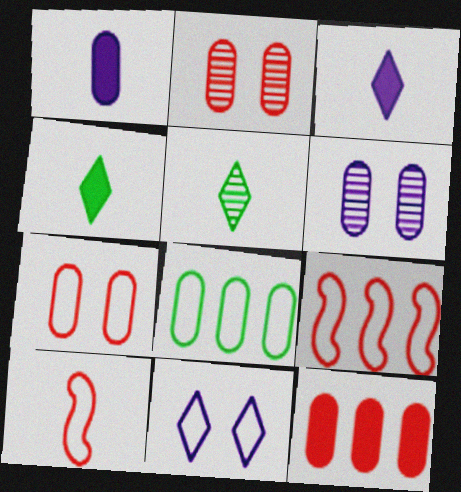[[1, 2, 8], 
[1, 5, 10], 
[4, 6, 9], 
[8, 10, 11]]